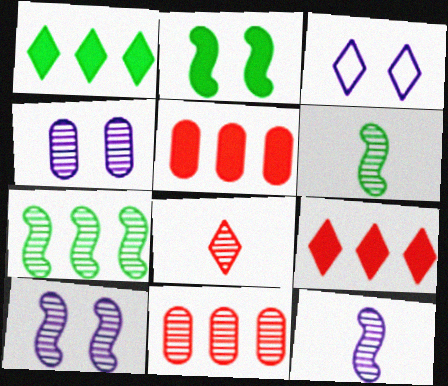[[1, 3, 8], 
[3, 5, 6], 
[4, 7, 8]]